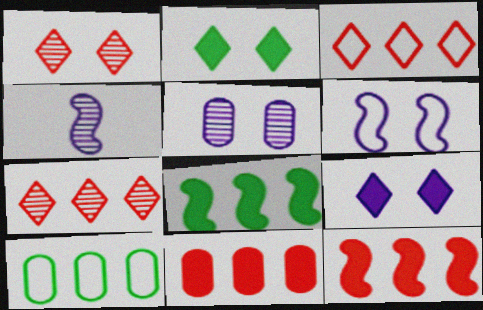[[5, 6, 9]]